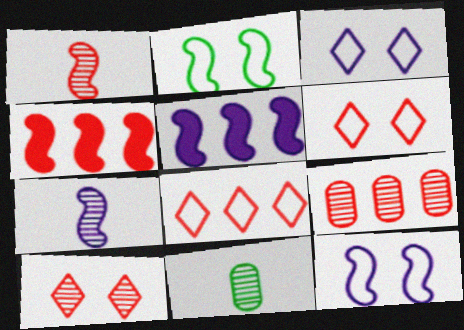[[1, 2, 5], 
[1, 9, 10], 
[2, 4, 7], 
[3, 4, 11], 
[4, 8, 9], 
[5, 6, 11], 
[5, 7, 12]]